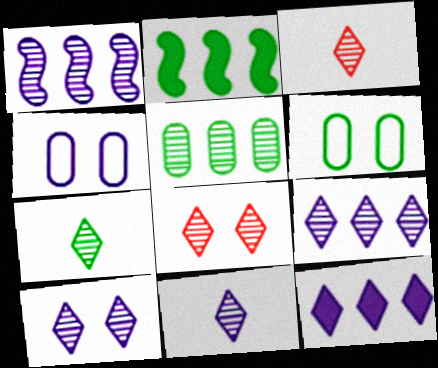[[2, 3, 4], 
[2, 6, 7], 
[3, 7, 11], 
[7, 8, 9], 
[9, 10, 11]]